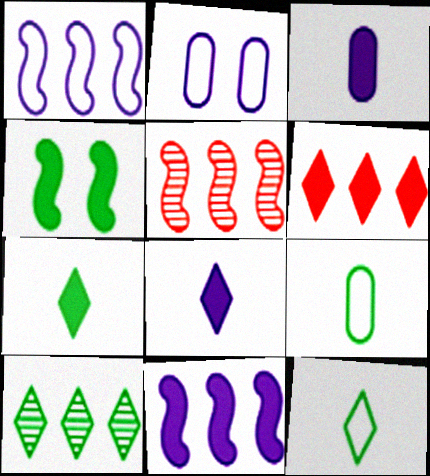[[2, 5, 7], 
[3, 4, 6], 
[4, 9, 10]]